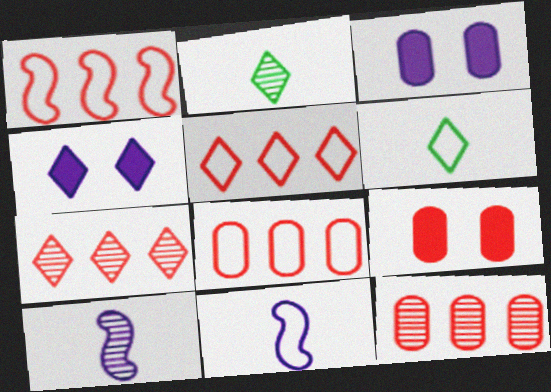[[1, 2, 3], 
[1, 5, 8], 
[2, 4, 5], 
[4, 6, 7]]